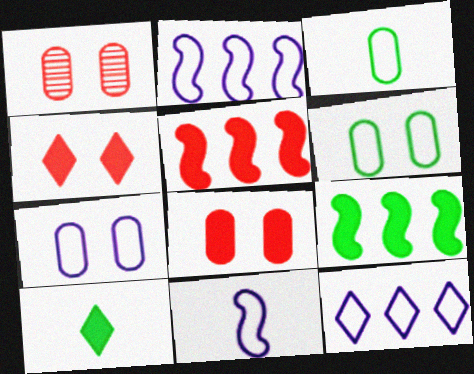[[1, 2, 10], 
[7, 11, 12]]